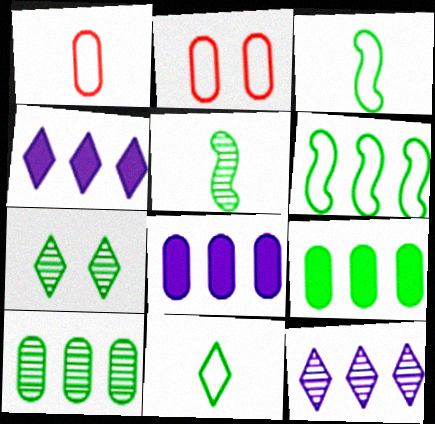[[2, 4, 5], 
[3, 7, 9], 
[5, 7, 10]]